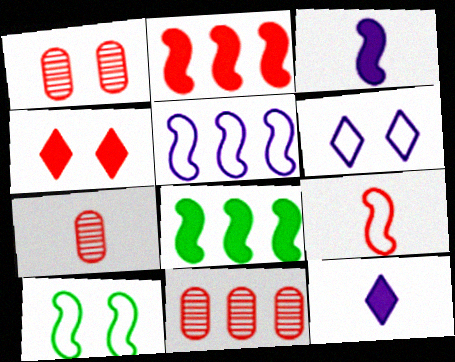[[1, 7, 11], 
[4, 9, 11], 
[5, 9, 10], 
[6, 7, 8], 
[10, 11, 12]]